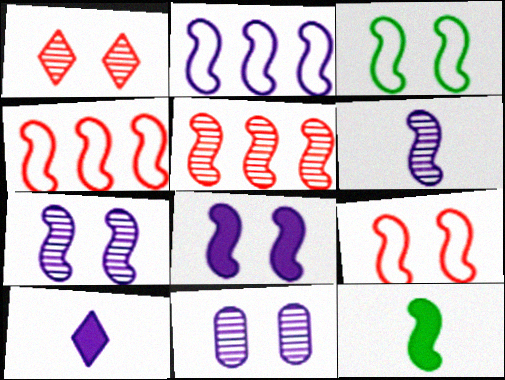[[2, 6, 8], 
[2, 10, 11], 
[4, 7, 12]]